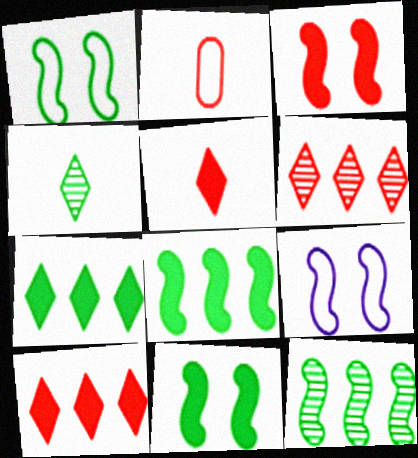[[2, 3, 6]]